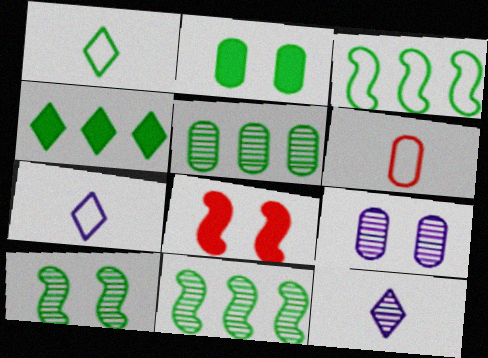[[1, 2, 11], 
[3, 4, 5], 
[5, 7, 8]]